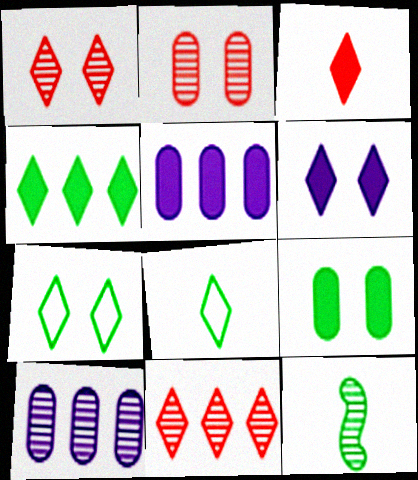[[1, 6, 7], 
[1, 10, 12], 
[3, 4, 6], 
[6, 8, 11]]